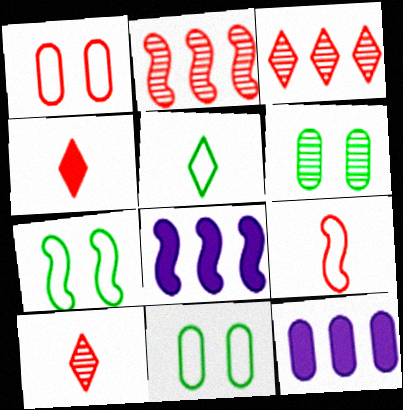[[1, 2, 4], 
[7, 10, 12], 
[8, 10, 11]]